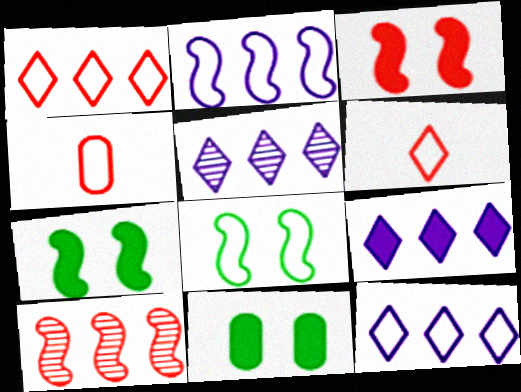[[4, 5, 7], 
[4, 8, 12], 
[5, 9, 12]]